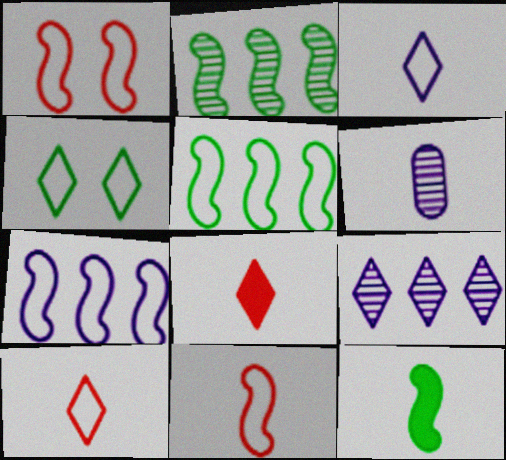[[4, 8, 9], 
[6, 10, 12]]